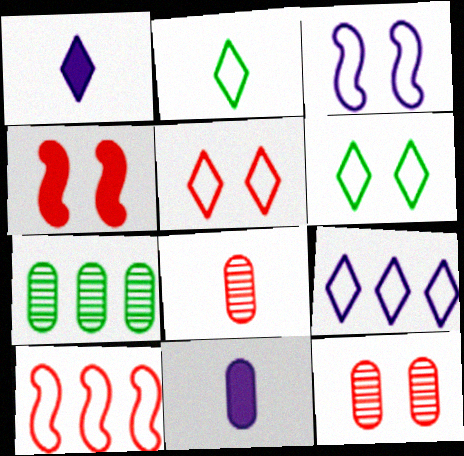[[2, 5, 9], 
[4, 5, 12]]